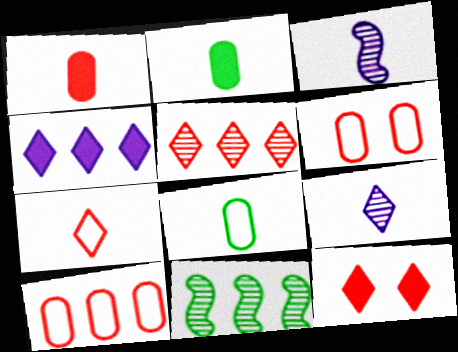[[2, 3, 7], 
[4, 10, 11], 
[5, 7, 12]]